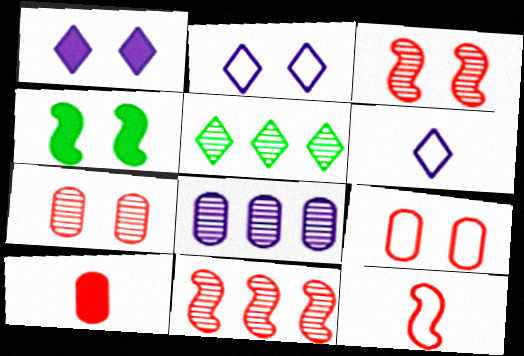[[2, 4, 7], 
[5, 8, 11]]